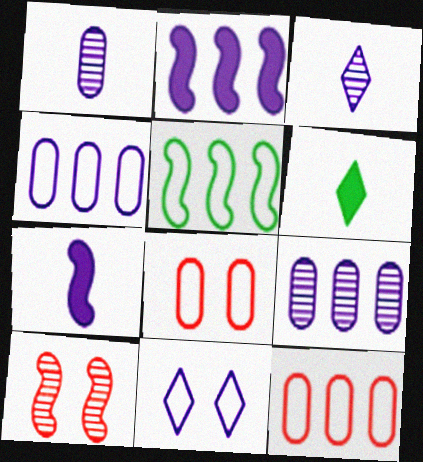[[1, 2, 11], 
[4, 6, 10], 
[5, 7, 10], 
[7, 9, 11]]